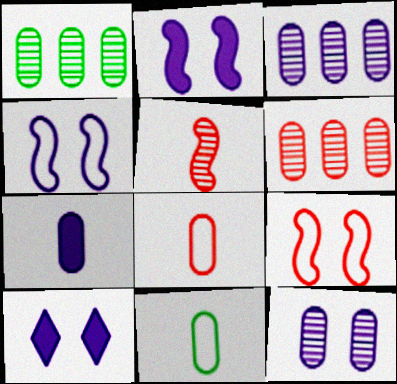[[1, 3, 6], 
[4, 10, 12]]